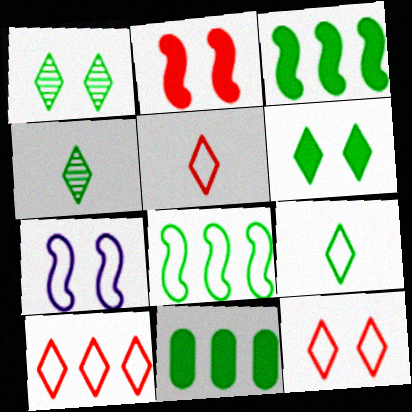[[5, 10, 12]]